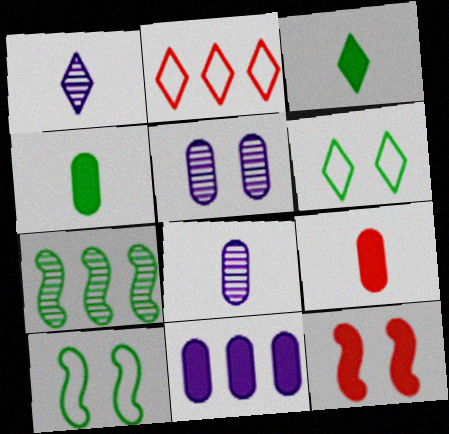[[2, 7, 11], 
[3, 11, 12], 
[4, 6, 7], 
[5, 6, 12]]